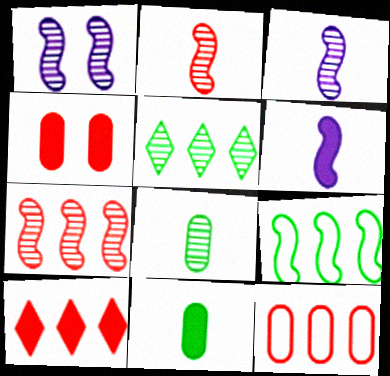[[7, 10, 12]]